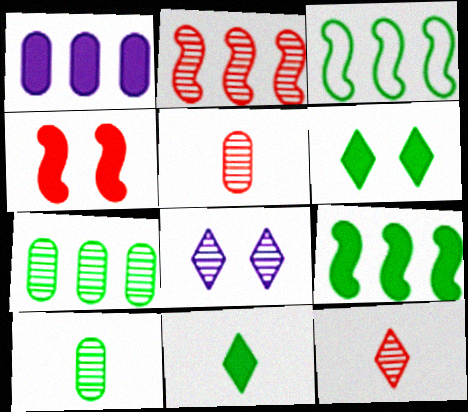[[1, 4, 11], 
[2, 8, 10], 
[3, 6, 10]]